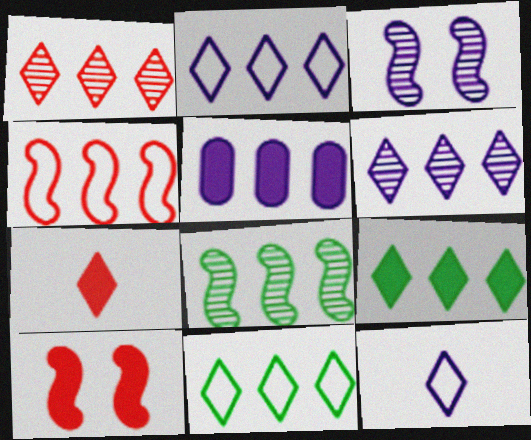[[1, 2, 9], 
[3, 5, 12]]